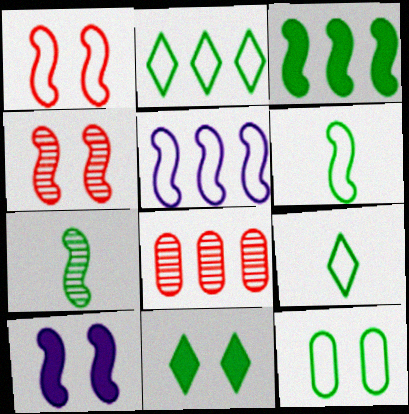[[1, 5, 6], 
[2, 6, 12], 
[8, 9, 10]]